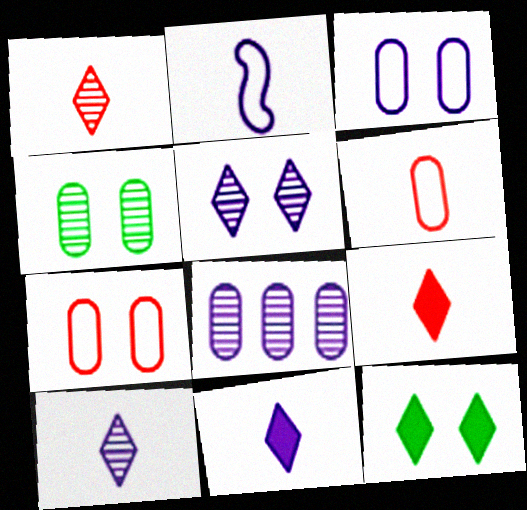[]